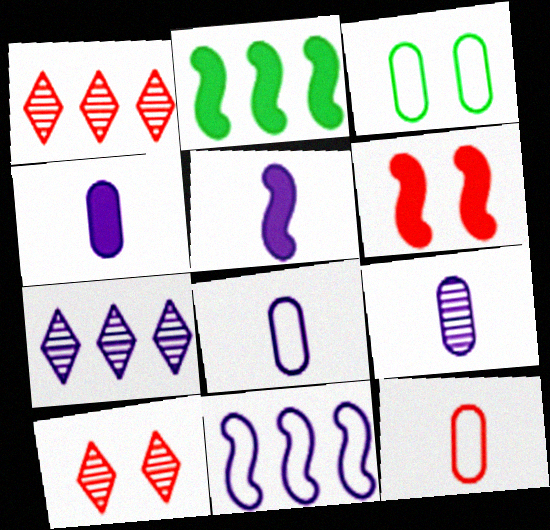[[1, 3, 5], 
[1, 6, 12], 
[2, 5, 6], 
[2, 8, 10], 
[4, 8, 9]]